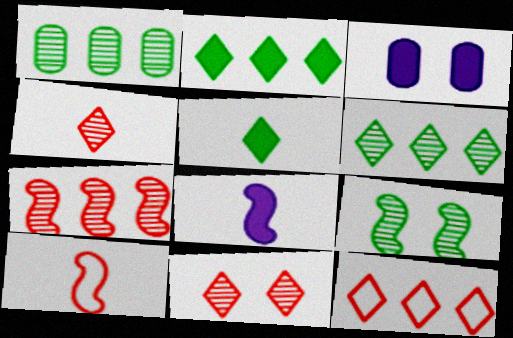[[3, 6, 10]]